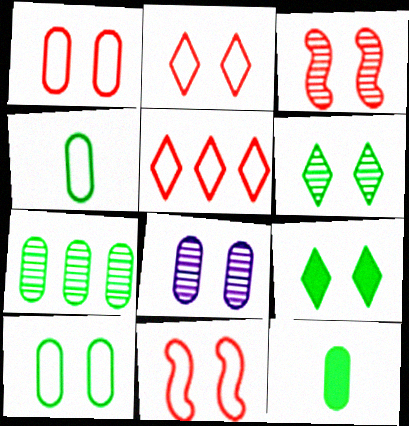[[1, 2, 11], 
[3, 6, 8], 
[7, 10, 12], 
[8, 9, 11]]